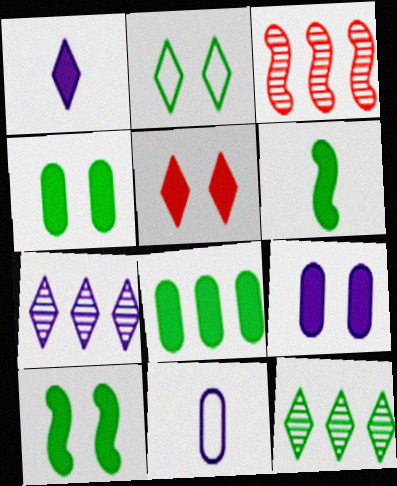[[5, 9, 10]]